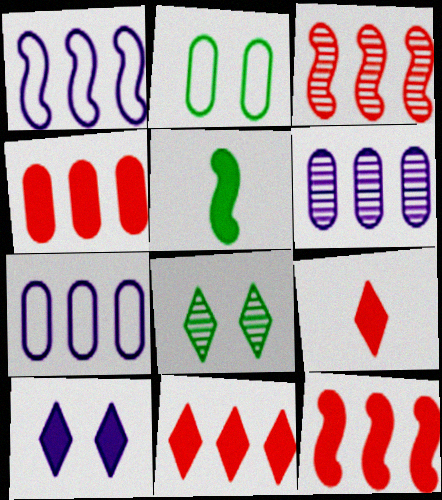[[4, 5, 10], 
[4, 11, 12]]